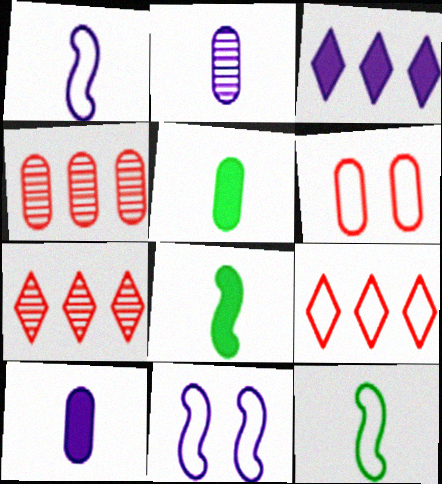[[2, 3, 11], 
[5, 7, 11]]